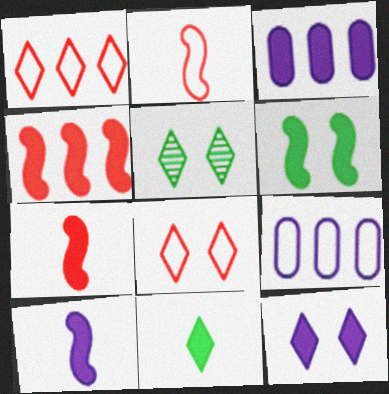[[2, 3, 5], 
[3, 10, 12], 
[4, 6, 10], 
[5, 7, 9], 
[5, 8, 12]]